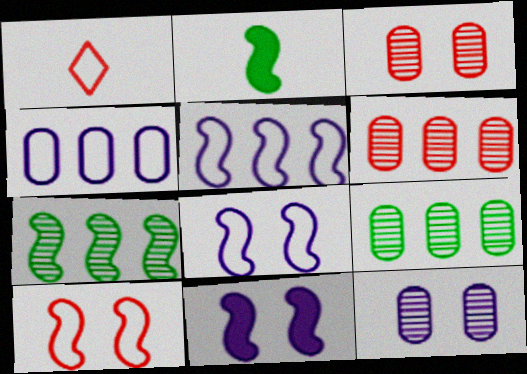[[1, 9, 11]]